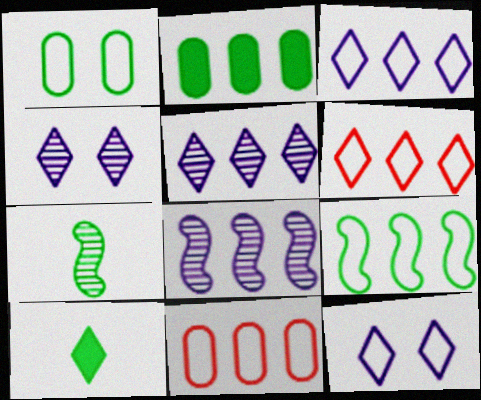[[2, 6, 8], 
[3, 9, 11], 
[4, 6, 10]]